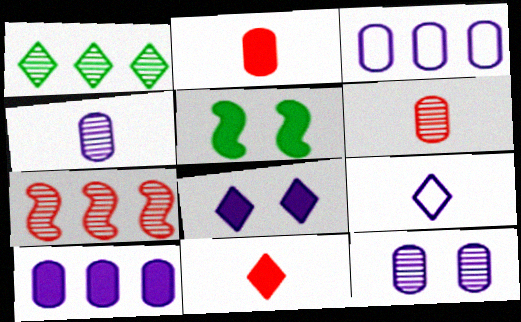[[5, 10, 11]]